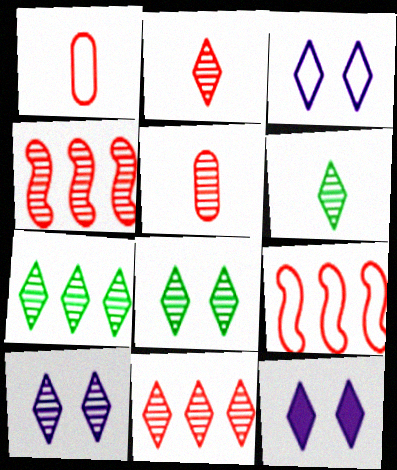[[2, 7, 10], 
[3, 10, 12], 
[6, 7, 8], 
[6, 10, 11]]